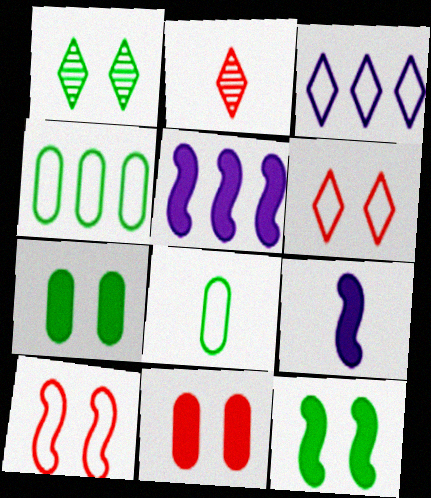[[2, 8, 9], 
[3, 8, 10]]